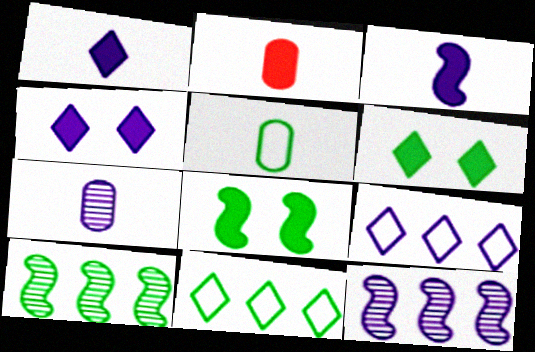[[2, 5, 7], 
[5, 6, 10]]